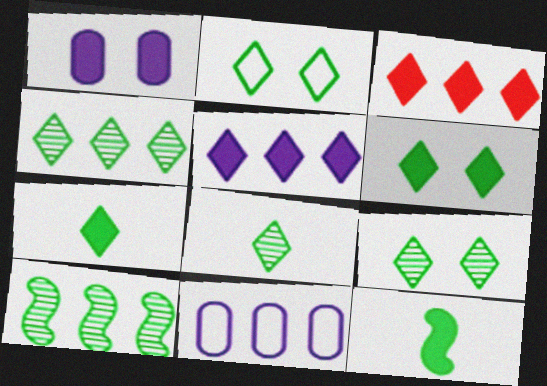[[1, 3, 12], 
[2, 4, 7], 
[2, 6, 9], 
[3, 10, 11], 
[4, 8, 9]]